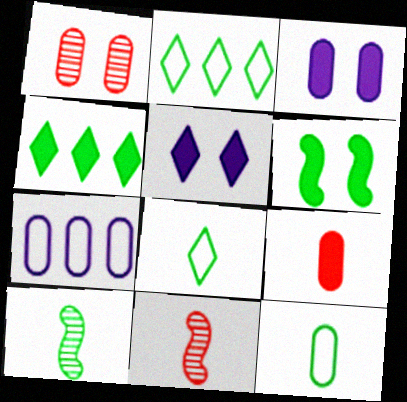[[2, 3, 11]]